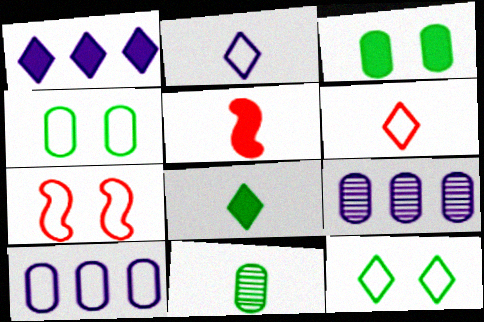[[1, 3, 5], 
[1, 7, 11], 
[2, 5, 11], 
[5, 9, 12], 
[7, 8, 9]]